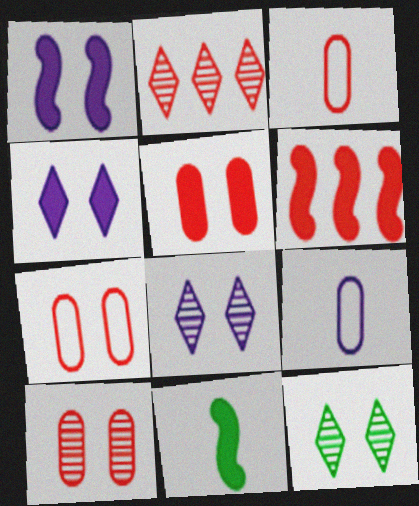[[1, 6, 11], 
[1, 7, 12], 
[5, 7, 10], 
[6, 9, 12]]